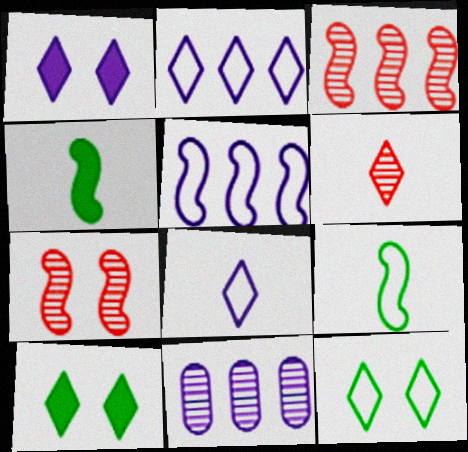[[2, 6, 10], 
[4, 5, 7]]